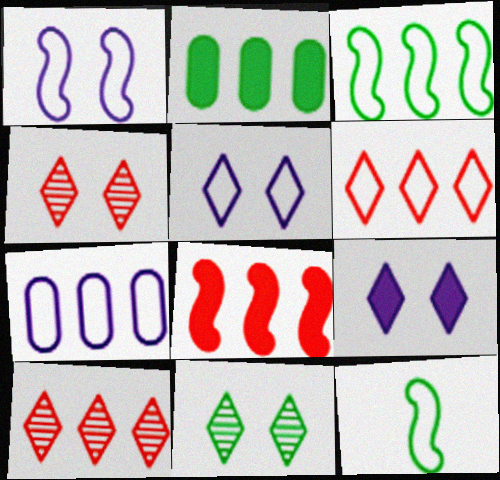[[2, 11, 12], 
[3, 6, 7]]